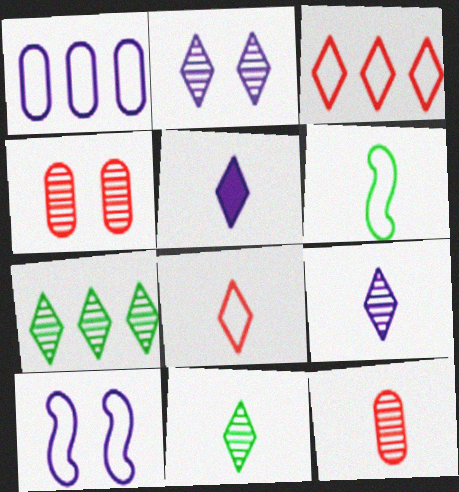[[5, 6, 12], 
[5, 8, 11]]